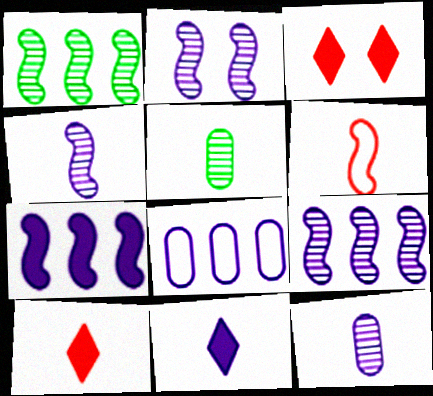[[2, 4, 9], 
[2, 8, 11], 
[5, 6, 11]]